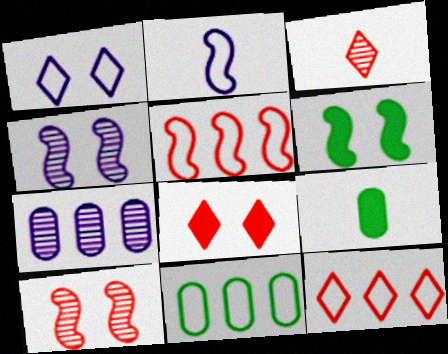[[2, 3, 9], 
[3, 8, 12], 
[4, 9, 12]]